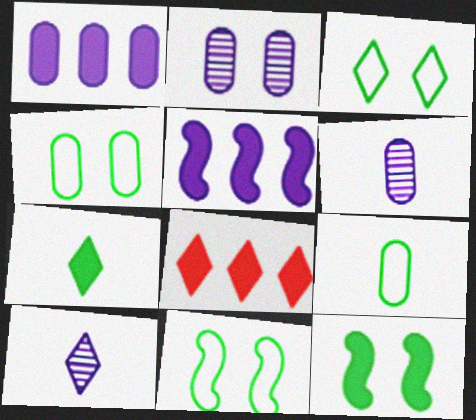[[3, 4, 11], 
[3, 8, 10], 
[6, 8, 11]]